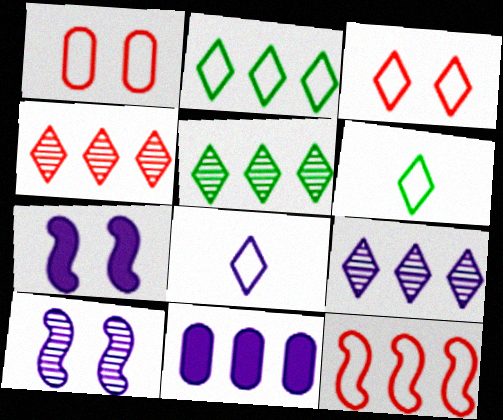[[2, 3, 8], 
[4, 5, 9], 
[5, 11, 12], 
[8, 10, 11]]